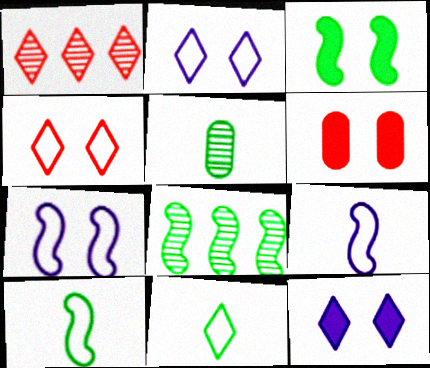[[1, 11, 12], 
[3, 6, 12], 
[3, 8, 10]]